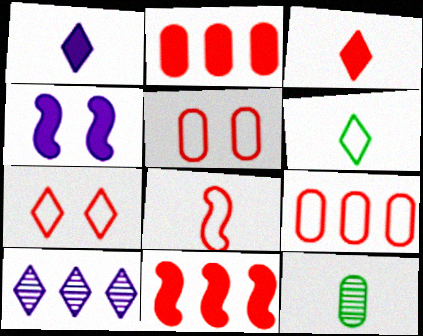[[1, 8, 12], 
[7, 8, 9]]